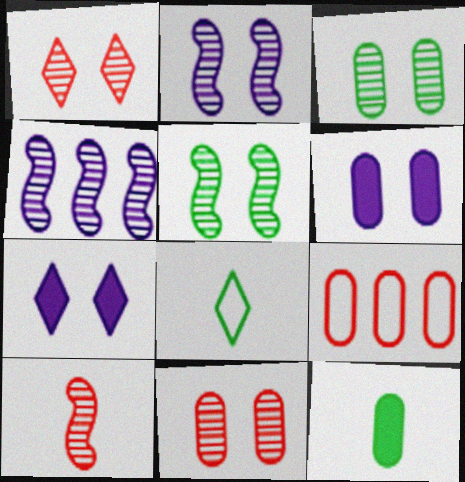[[1, 2, 3], 
[4, 5, 10]]